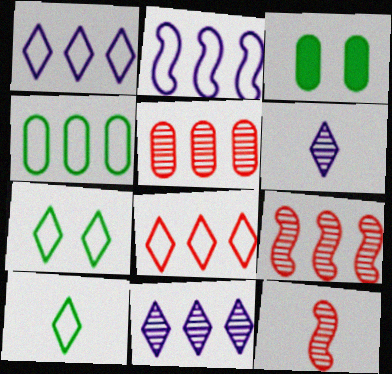[[1, 3, 12], 
[2, 4, 8]]